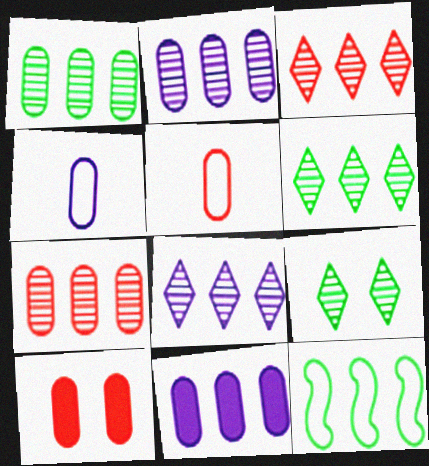[[1, 2, 7], 
[1, 4, 10], 
[3, 6, 8], 
[3, 11, 12], 
[5, 7, 10]]